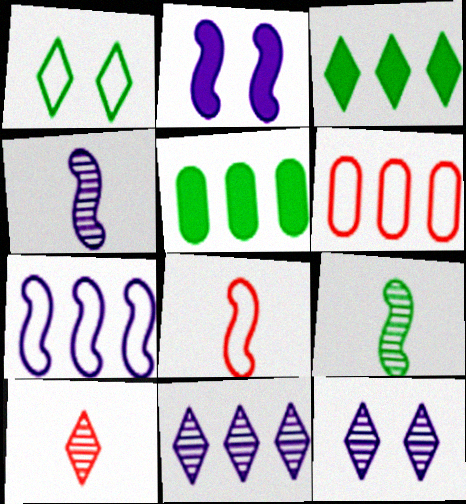[[1, 5, 9], 
[2, 4, 7], 
[5, 8, 12]]